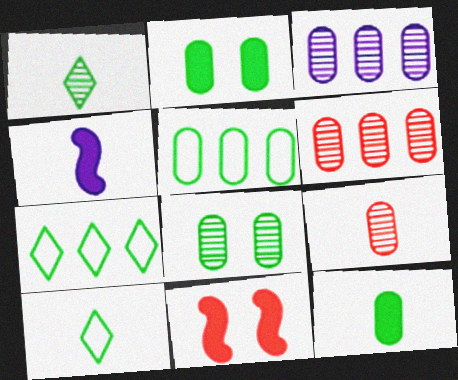[[3, 8, 9], 
[3, 10, 11], 
[4, 9, 10], 
[5, 8, 12]]